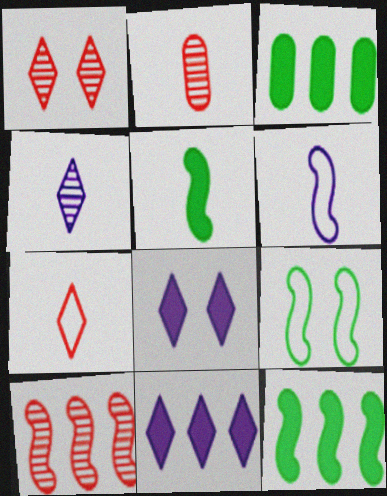[[1, 2, 10], 
[1, 3, 6], 
[2, 9, 11]]